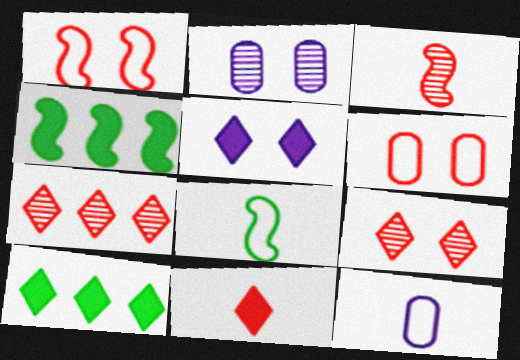[[4, 9, 12], 
[5, 10, 11]]